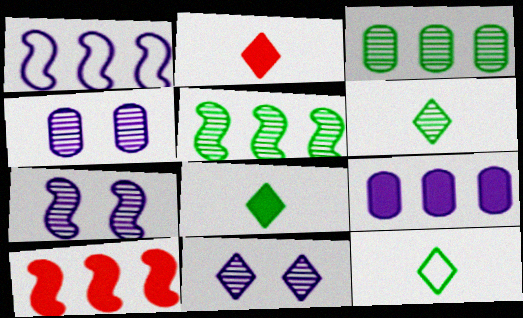[[1, 5, 10], 
[4, 7, 11], 
[4, 10, 12], 
[6, 8, 12]]